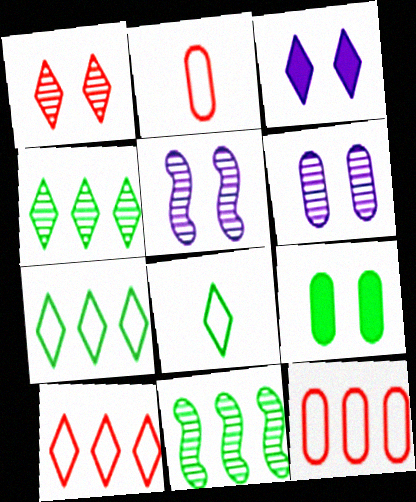[[2, 3, 11], 
[8, 9, 11]]